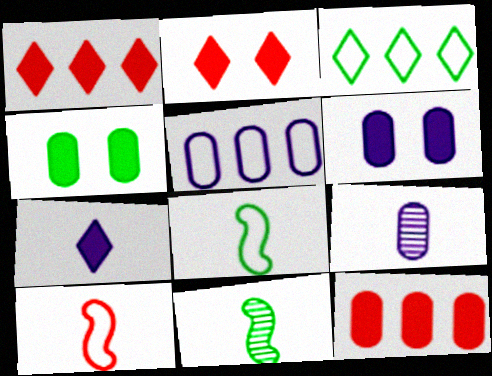[[2, 5, 11], 
[3, 4, 11], 
[5, 6, 9]]